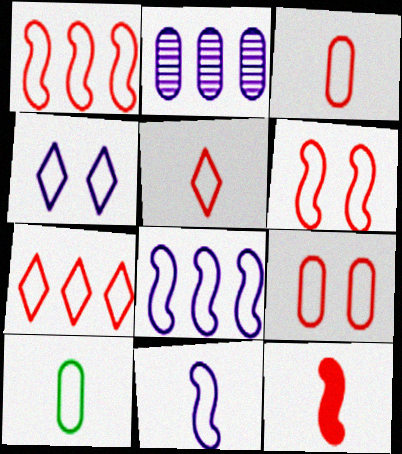[[1, 4, 10], 
[1, 5, 9], 
[3, 6, 7], 
[5, 10, 11]]